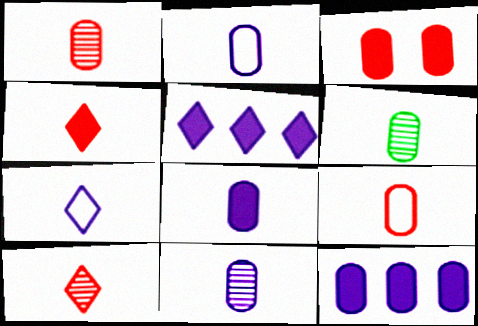[[1, 6, 11], 
[2, 8, 11], 
[6, 8, 9]]